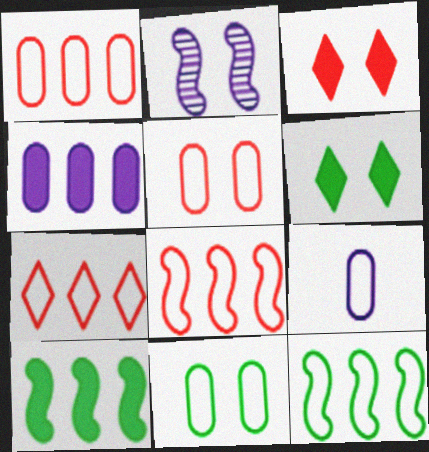[[1, 7, 8], 
[1, 9, 11], 
[2, 3, 11], 
[2, 5, 6]]